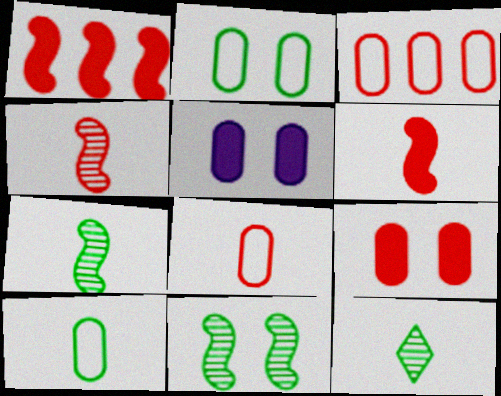[]